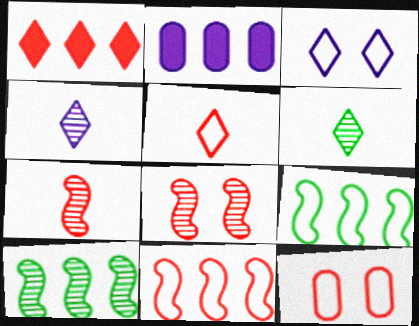[[1, 3, 6], 
[1, 7, 12], 
[5, 11, 12]]